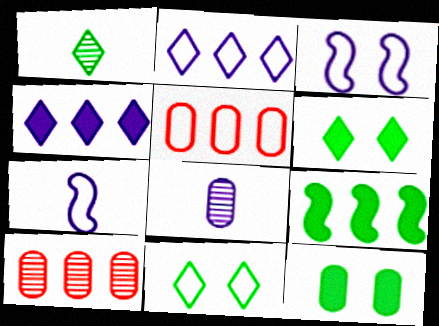[[2, 9, 10], 
[3, 4, 8], 
[5, 7, 11], 
[5, 8, 12], 
[6, 7, 10]]